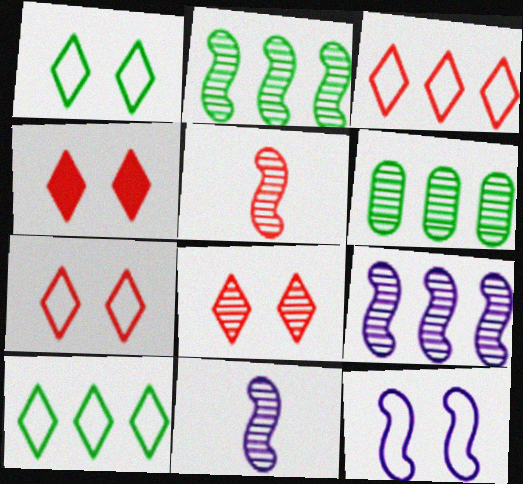[[4, 7, 8], 
[6, 8, 11]]